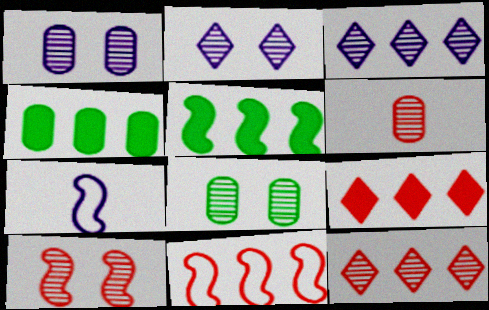[[2, 8, 10], 
[3, 4, 11], 
[5, 7, 10], 
[6, 10, 12], 
[7, 8, 9]]